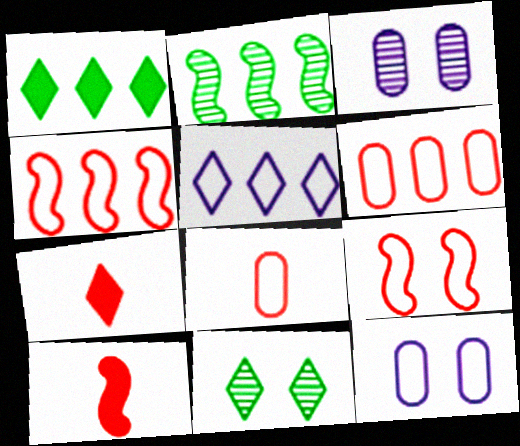[[2, 7, 12], 
[5, 7, 11]]